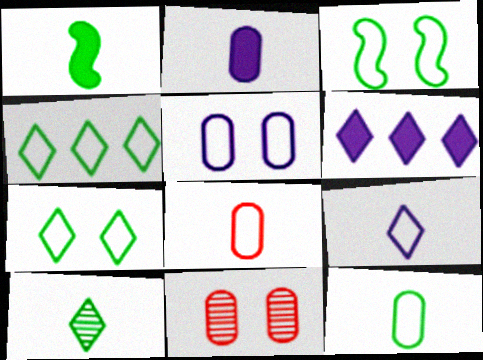[[1, 10, 12], 
[3, 4, 12]]